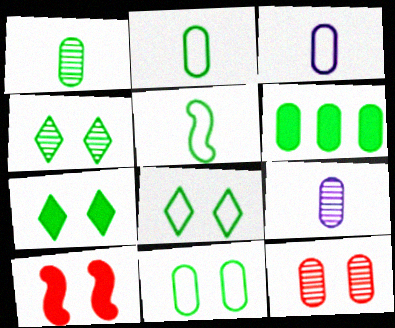[[1, 6, 11], 
[3, 6, 12], 
[4, 5, 6], 
[4, 7, 8]]